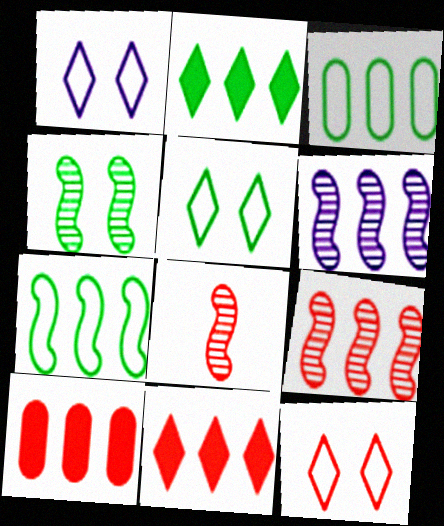[[1, 5, 12], 
[3, 6, 11], 
[4, 6, 8], 
[8, 10, 12]]